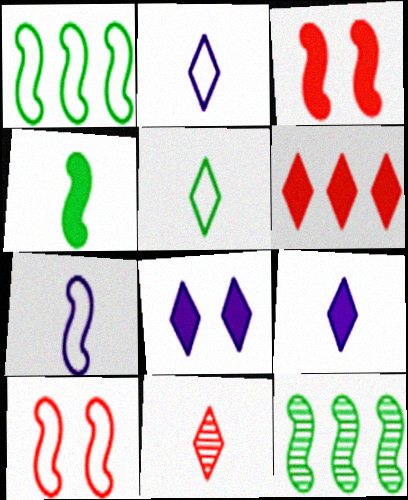[[1, 7, 10], 
[3, 7, 12], 
[5, 9, 11]]